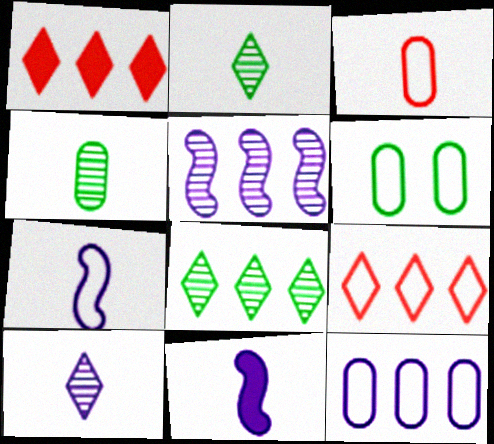[[2, 3, 11], 
[3, 6, 12], 
[6, 7, 9]]